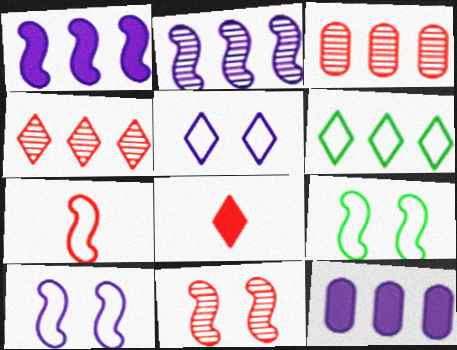[[1, 3, 6]]